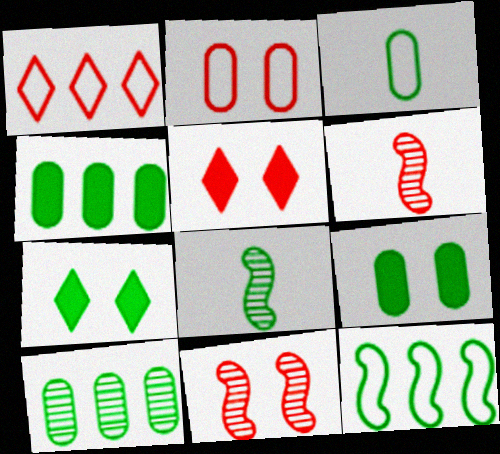[[2, 5, 11], 
[3, 9, 10]]